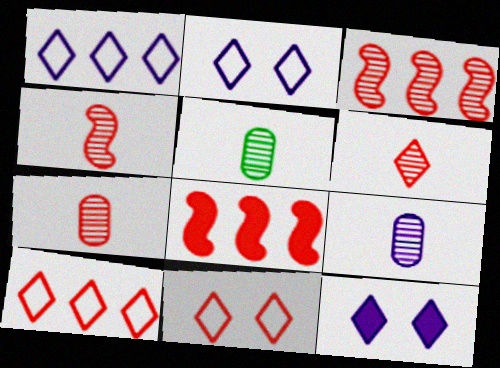[[2, 5, 8], 
[4, 6, 7], 
[5, 7, 9], 
[7, 8, 11]]